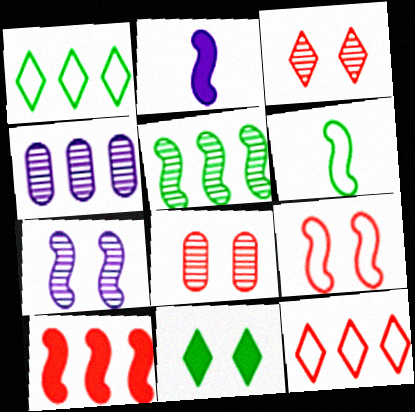[[1, 2, 8], 
[1, 4, 10], 
[2, 5, 9], 
[6, 7, 10]]